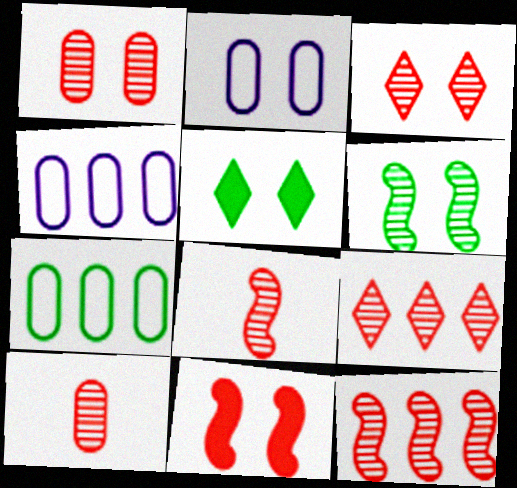[[1, 8, 9], 
[3, 10, 12], 
[4, 5, 8]]